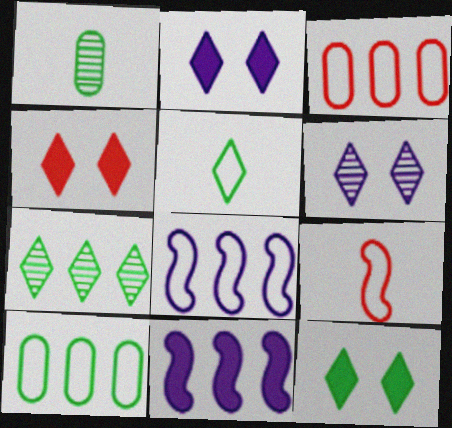[[1, 4, 8], 
[2, 4, 12], 
[3, 7, 11], 
[5, 7, 12]]